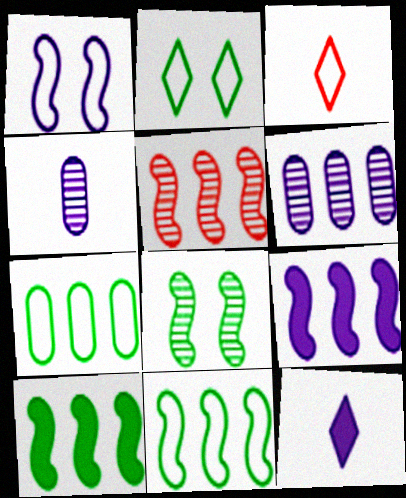[[1, 3, 7], 
[1, 6, 12], 
[5, 9, 11]]